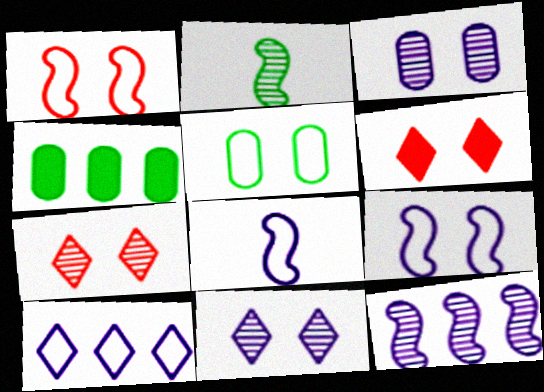[[4, 7, 8]]